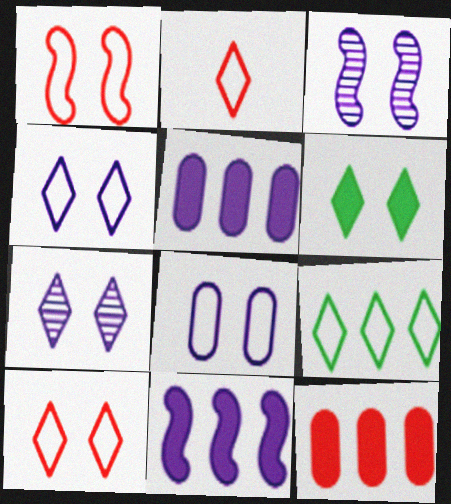[[2, 4, 9], 
[6, 7, 10]]